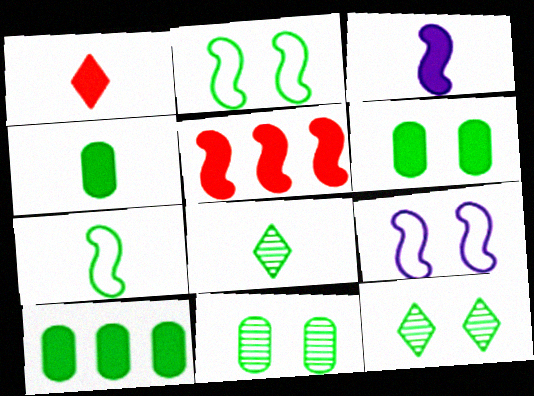[[1, 3, 4], 
[2, 6, 12], 
[2, 8, 10], 
[4, 6, 10], 
[4, 7, 8], 
[7, 10, 12]]